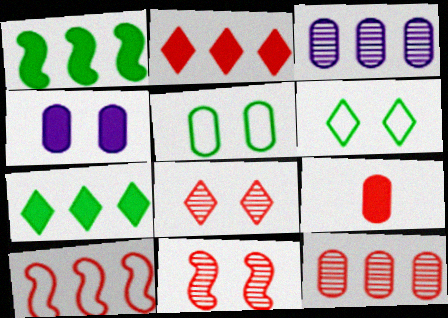[[2, 10, 12], 
[3, 5, 9], 
[3, 7, 10], 
[4, 6, 11], 
[8, 9, 10]]